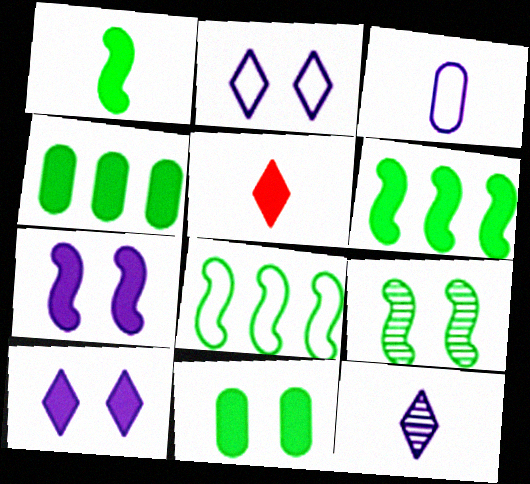[[1, 8, 9], 
[4, 5, 7]]